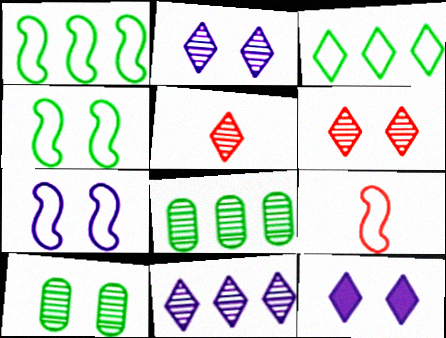[[1, 7, 9], 
[3, 5, 12], 
[8, 9, 12]]